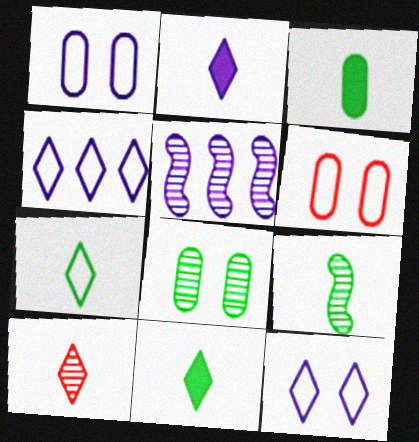[[1, 2, 5], 
[2, 7, 10], 
[3, 7, 9], 
[5, 6, 11], 
[5, 8, 10]]